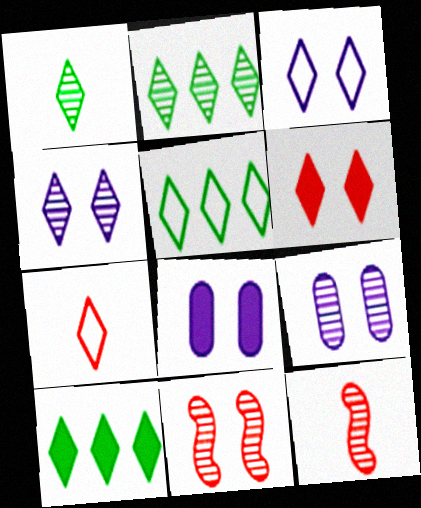[[2, 5, 10], 
[2, 9, 12], 
[3, 5, 7], 
[4, 7, 10], 
[5, 8, 12]]